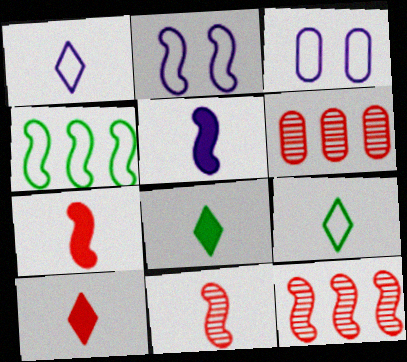[[2, 6, 8], 
[3, 8, 12]]